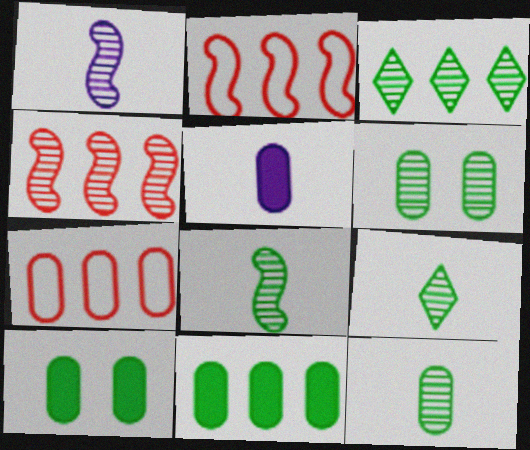[[3, 6, 8], 
[5, 6, 7], 
[8, 9, 12]]